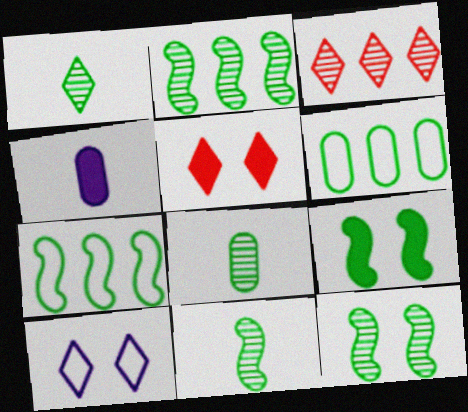[[1, 6, 9], 
[1, 8, 11], 
[2, 11, 12], 
[7, 9, 11]]